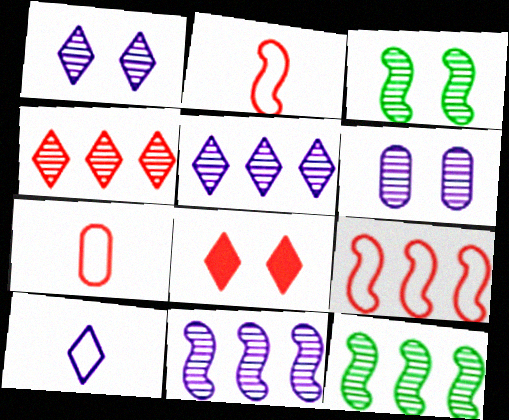[]